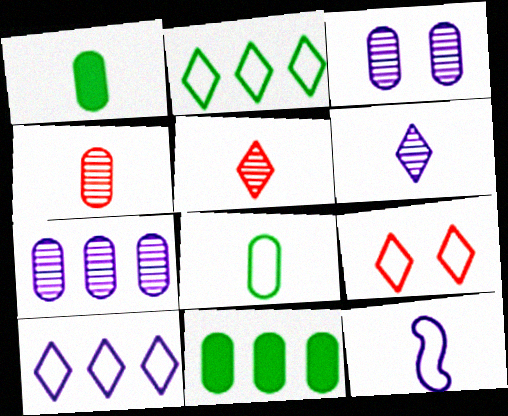[[1, 5, 12]]